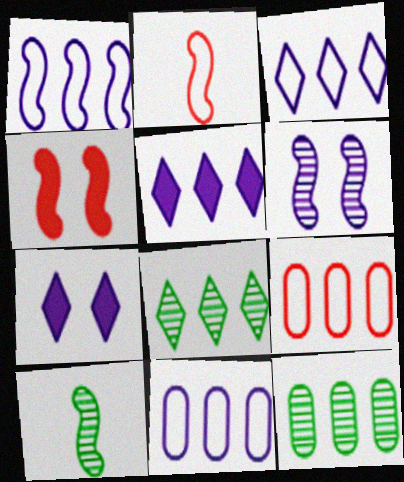[[1, 3, 11], 
[1, 4, 10], 
[2, 7, 12], 
[7, 9, 10]]